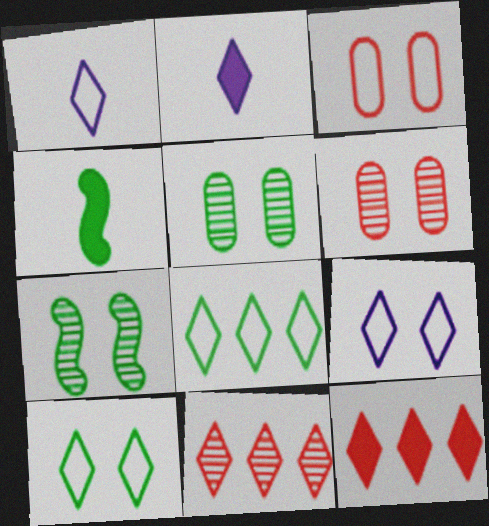[[2, 10, 11], 
[4, 5, 8]]